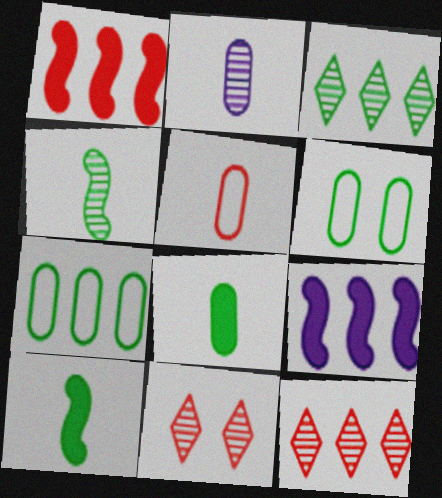[[1, 5, 11], 
[2, 5, 8], 
[3, 6, 10], 
[7, 9, 12]]